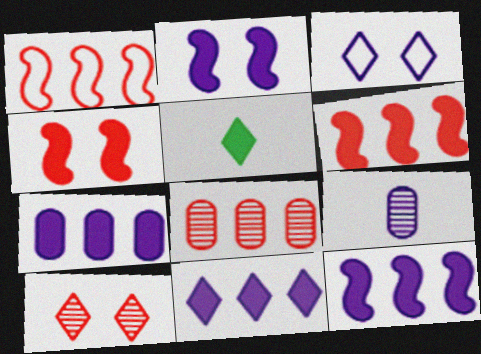[[3, 9, 12], 
[4, 5, 7], 
[7, 11, 12]]